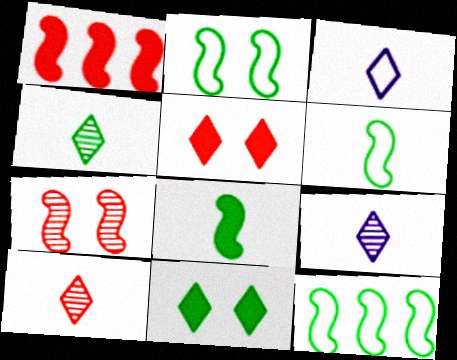[[2, 6, 12], 
[4, 9, 10]]